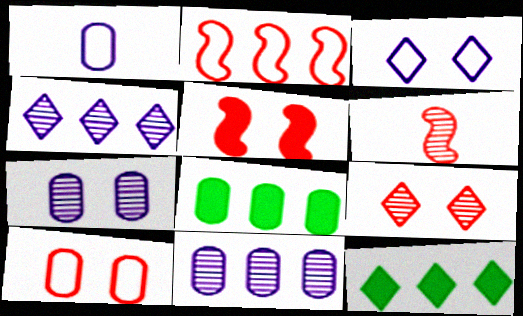[[2, 4, 8], 
[2, 5, 6], 
[2, 11, 12], 
[3, 6, 8], 
[5, 9, 10]]